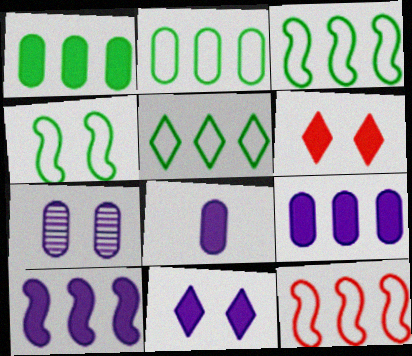[[2, 3, 5], 
[4, 6, 7], 
[8, 10, 11]]